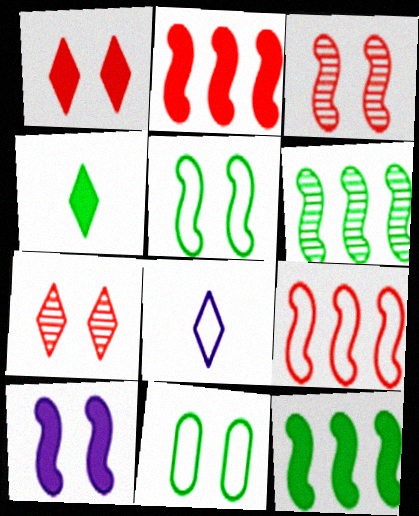[[3, 5, 10], 
[4, 6, 11], 
[7, 10, 11], 
[8, 9, 11]]